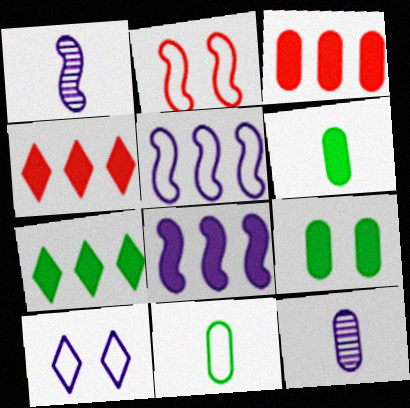[[2, 7, 12], 
[3, 7, 8], 
[8, 10, 12]]